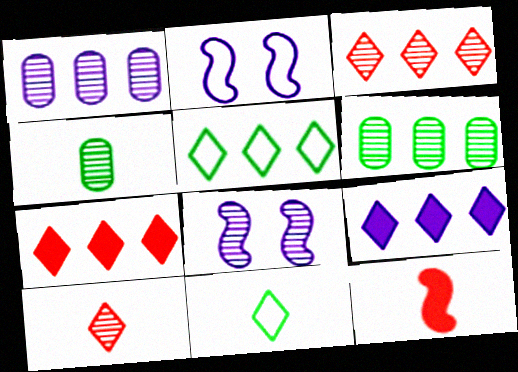[[2, 4, 7], 
[3, 4, 8], 
[3, 5, 9], 
[6, 8, 10]]